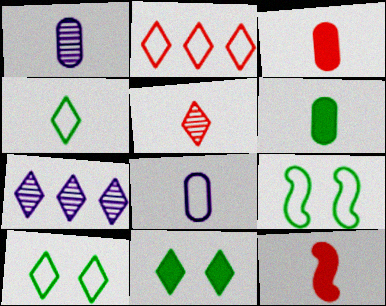[[1, 4, 12], 
[2, 8, 9], 
[3, 7, 9]]